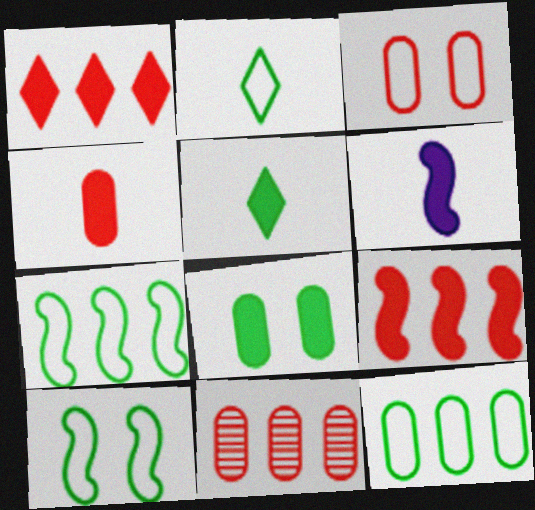[[1, 6, 8], 
[2, 10, 12], 
[3, 4, 11], 
[4, 5, 6]]